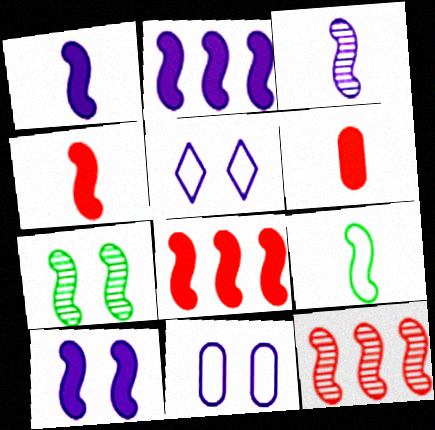[[1, 2, 10], 
[3, 4, 9], 
[3, 7, 12], 
[9, 10, 12]]